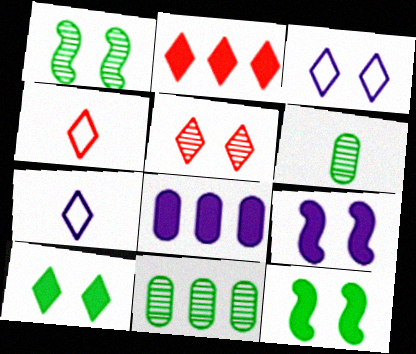[[1, 4, 8], 
[2, 4, 5], 
[3, 5, 10], 
[4, 9, 11]]